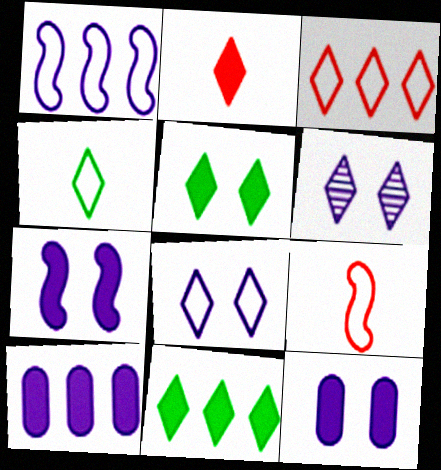[[3, 4, 8]]